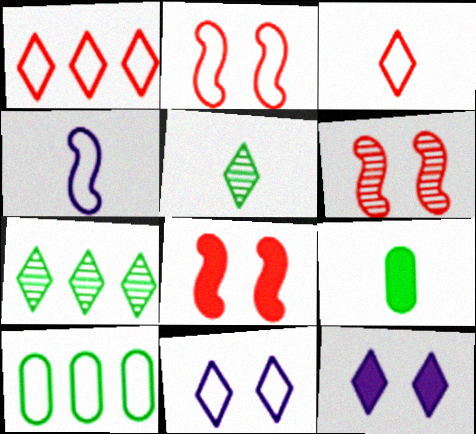[[1, 5, 12], 
[2, 6, 8], 
[3, 7, 12]]